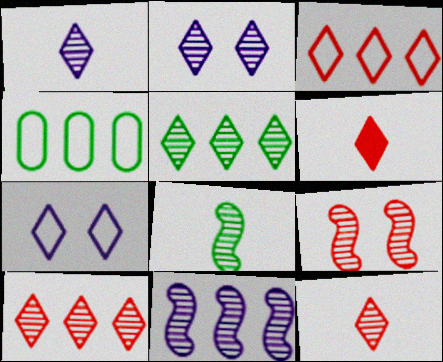[[2, 5, 12], 
[5, 6, 7], 
[8, 9, 11]]